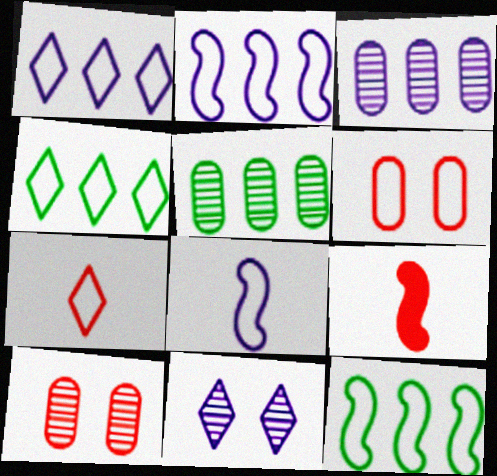[[4, 6, 8]]